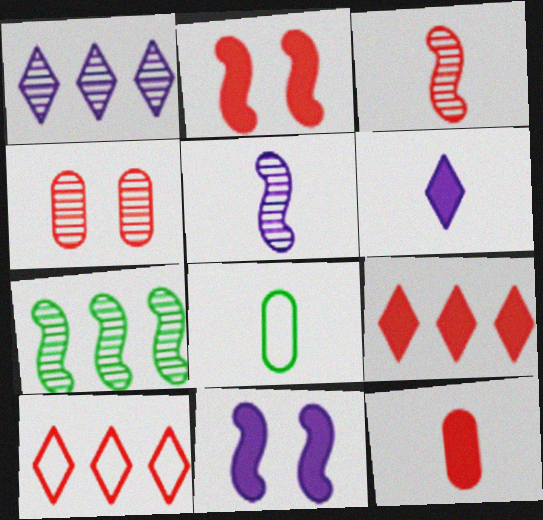[[1, 2, 8], 
[2, 9, 12], 
[3, 6, 8]]